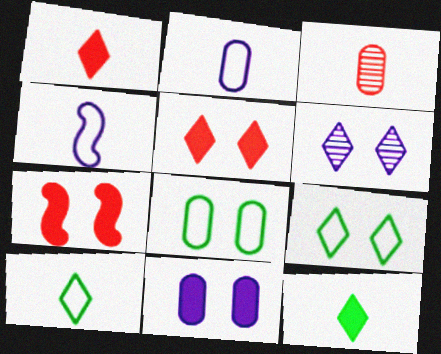[[3, 4, 12], 
[5, 6, 9], 
[6, 7, 8]]